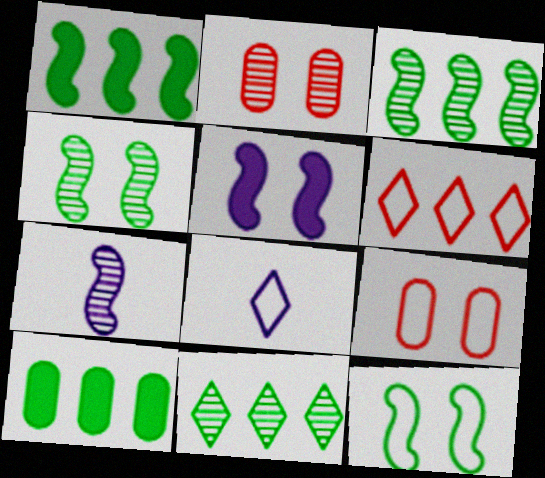[[1, 2, 8], 
[2, 7, 11]]